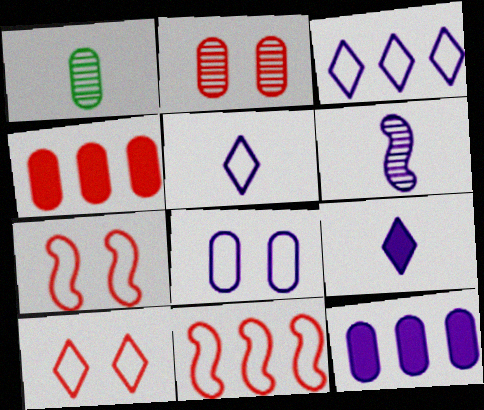[[1, 4, 8]]